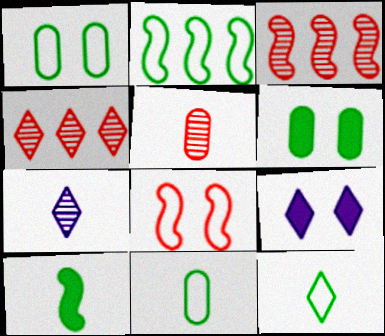[[1, 2, 12], 
[2, 5, 9], 
[3, 9, 11], 
[4, 9, 12]]